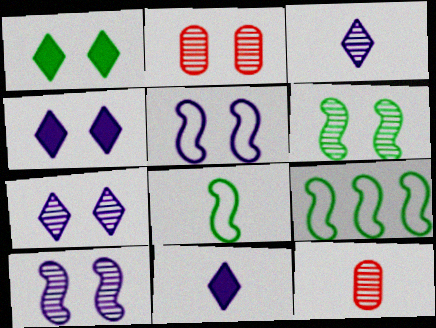[[1, 2, 5], 
[2, 6, 7], 
[2, 9, 11], 
[4, 9, 12], 
[8, 11, 12]]